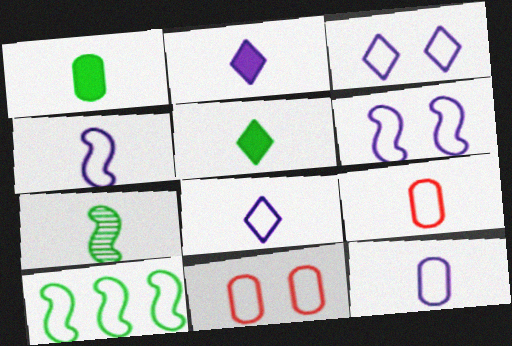[[2, 7, 9], 
[3, 9, 10], 
[4, 8, 12], 
[8, 10, 11]]